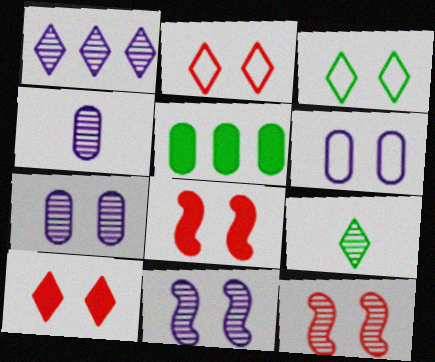[[1, 4, 11], 
[3, 7, 8]]